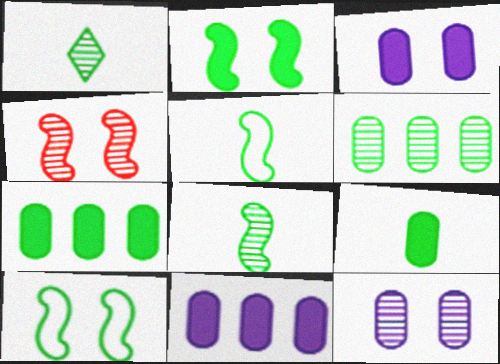[[1, 5, 9], 
[1, 7, 10]]